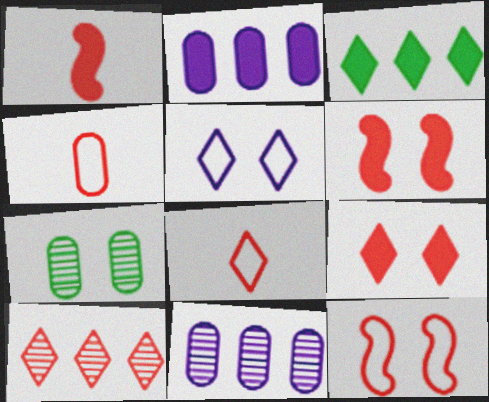[[2, 4, 7], 
[4, 6, 10], 
[5, 6, 7], 
[8, 9, 10]]